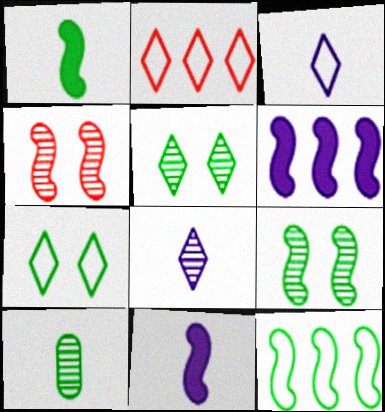[[1, 9, 12], 
[2, 3, 7], 
[4, 11, 12]]